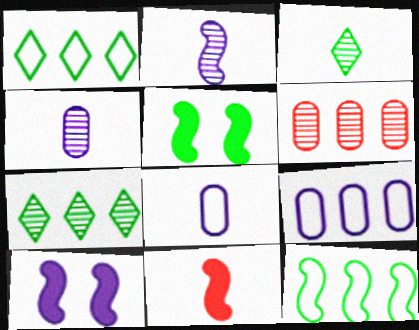[[3, 8, 11]]